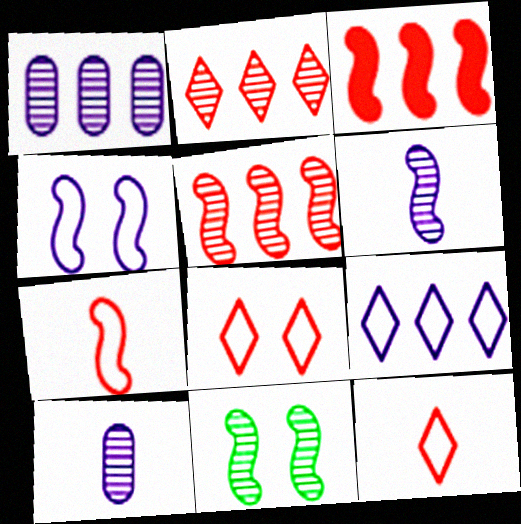[[2, 10, 11], 
[5, 6, 11]]